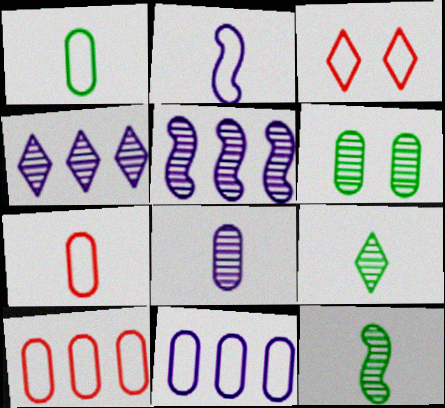[]